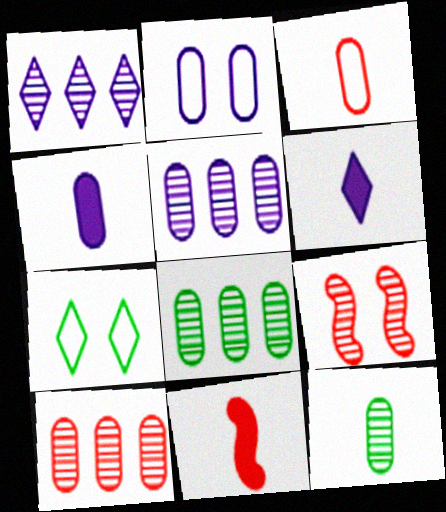[[1, 9, 12], 
[2, 4, 5], 
[3, 4, 12], 
[5, 7, 11], 
[5, 8, 10]]